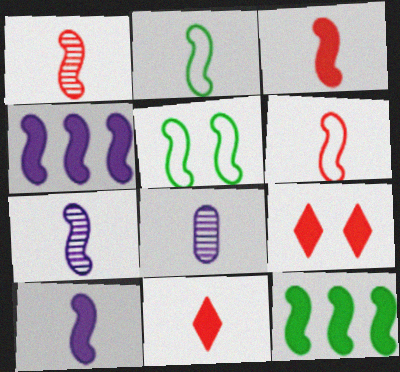[[1, 2, 10], 
[1, 3, 6], 
[1, 4, 5], 
[2, 3, 7], 
[2, 8, 11]]